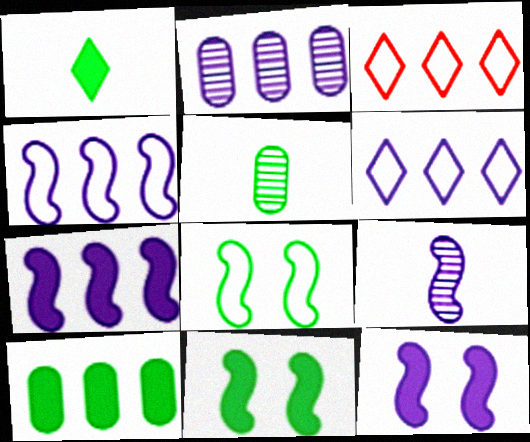[[1, 10, 11], 
[2, 6, 7], 
[3, 5, 12], 
[4, 9, 12]]